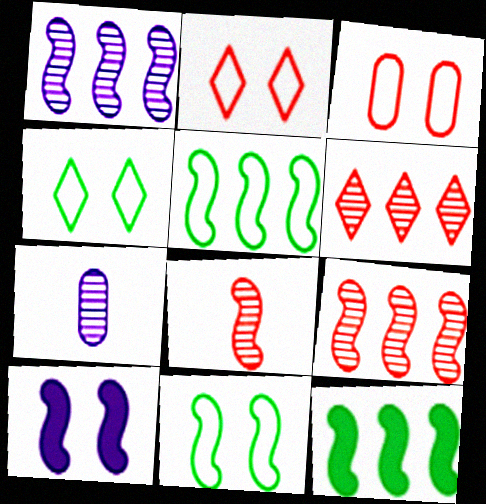[[2, 7, 12], 
[5, 8, 10]]